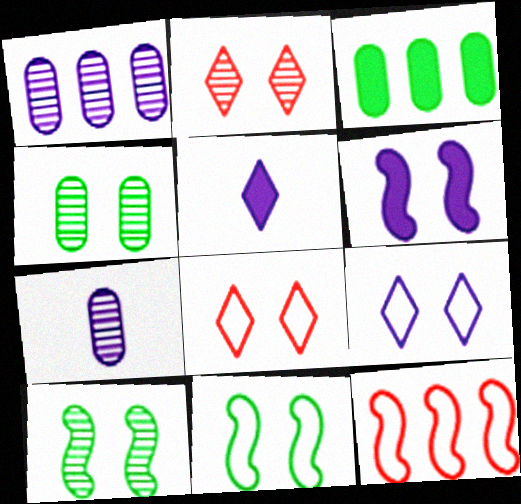[[4, 5, 12], 
[4, 6, 8]]